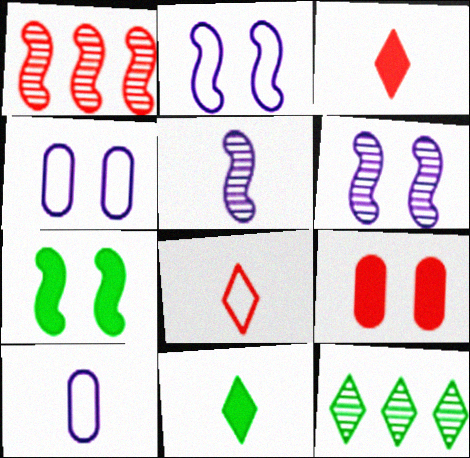[[1, 4, 11], 
[1, 8, 9]]